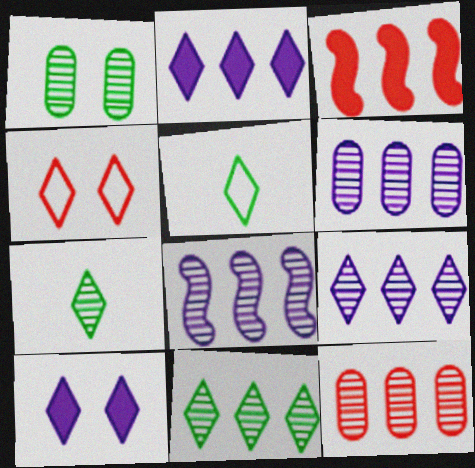[[2, 4, 7], 
[6, 8, 9], 
[8, 11, 12]]